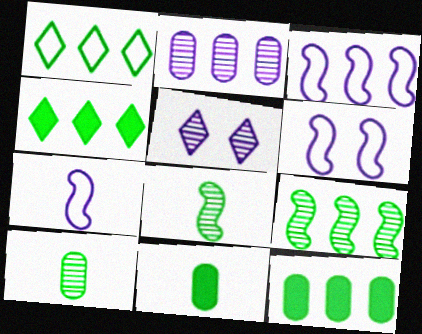[[1, 9, 12], 
[3, 6, 7]]